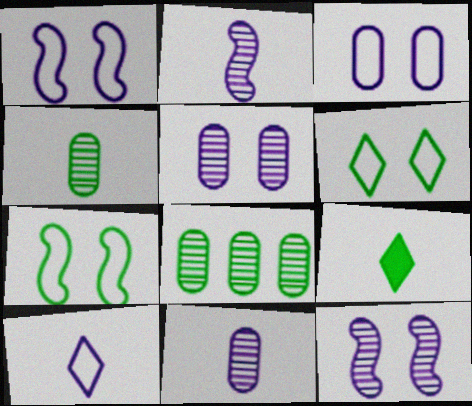[[7, 8, 9]]